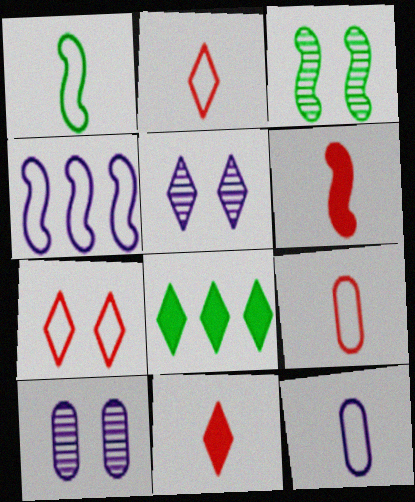[[1, 2, 12], 
[2, 5, 8], 
[3, 4, 6]]